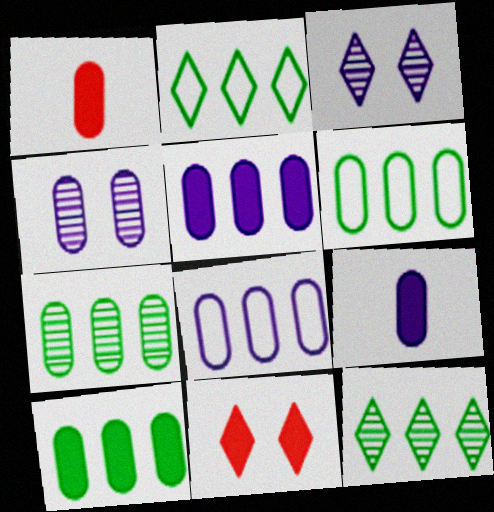[[1, 4, 6], 
[4, 8, 9], 
[6, 7, 10]]